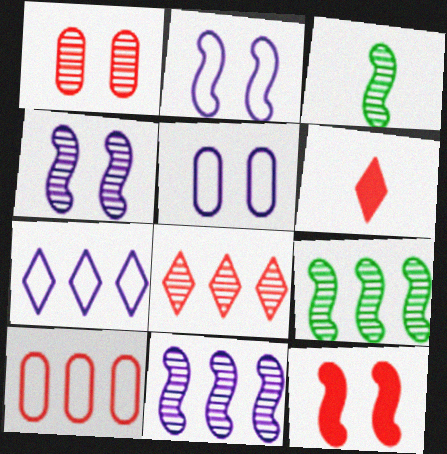[[5, 6, 9]]